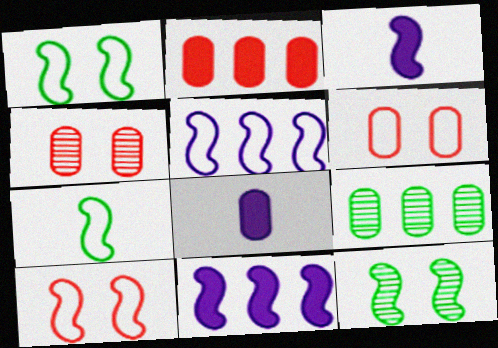[[5, 7, 10], 
[6, 8, 9]]